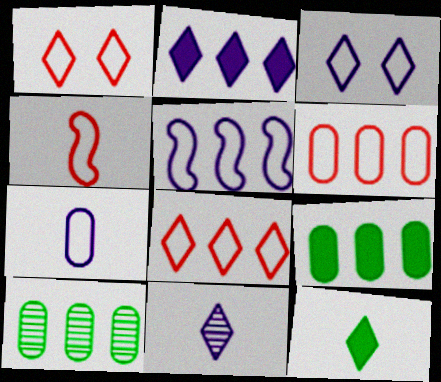[[1, 4, 6], 
[2, 3, 11], 
[3, 5, 7]]